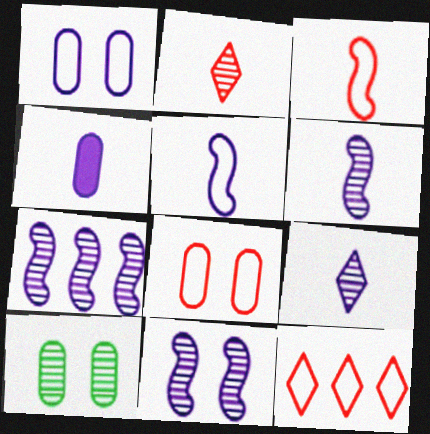[[2, 7, 10], 
[3, 8, 12], 
[4, 5, 9], 
[6, 7, 11]]